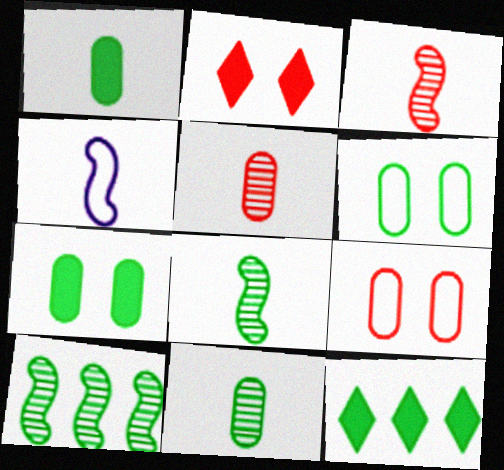[[6, 8, 12]]